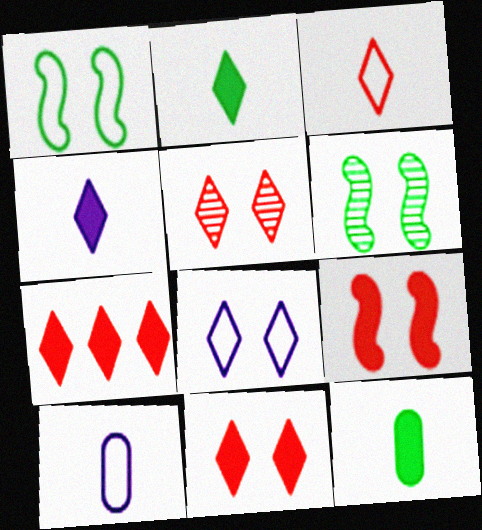[[3, 5, 7], 
[6, 7, 10]]